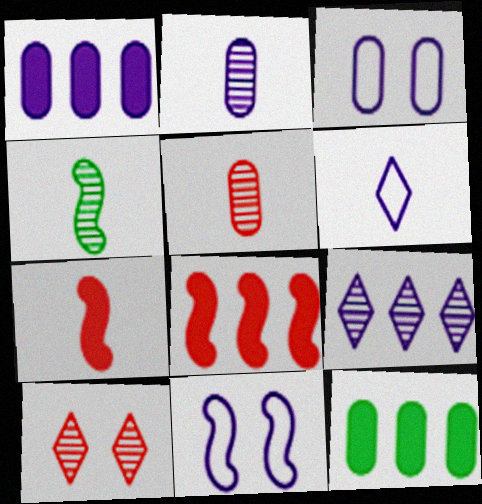[[1, 2, 3], 
[3, 5, 12], 
[4, 8, 11]]